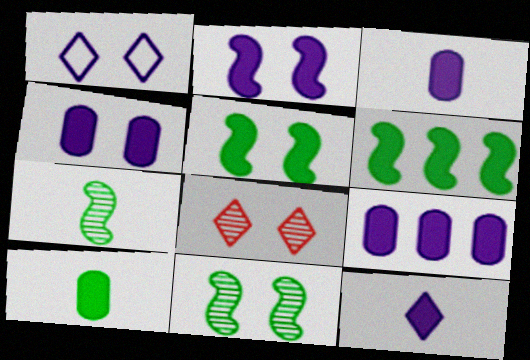[[2, 9, 12], 
[3, 4, 9]]